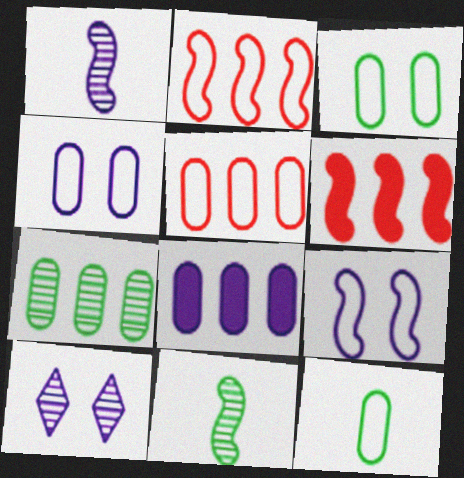[[4, 5, 12], 
[5, 7, 8], 
[6, 9, 11], 
[6, 10, 12]]